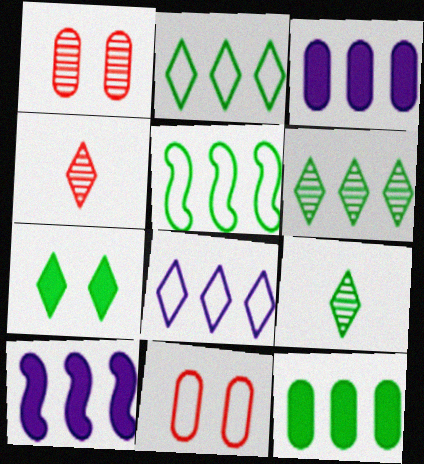[[2, 7, 9], 
[4, 7, 8], 
[5, 6, 12], 
[9, 10, 11]]